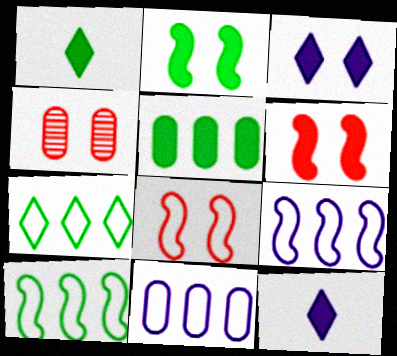[[1, 2, 5], 
[1, 4, 9], 
[4, 10, 12], 
[5, 6, 12]]